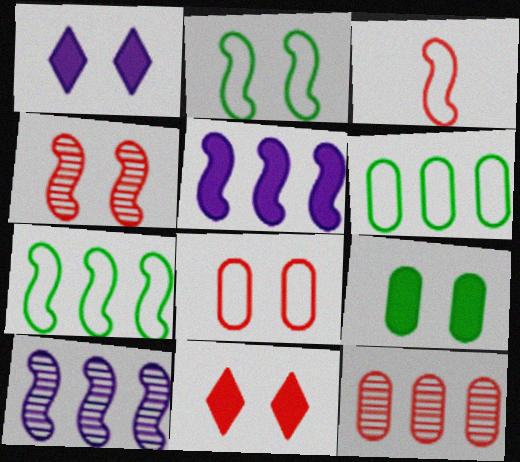[[3, 11, 12], 
[4, 8, 11]]